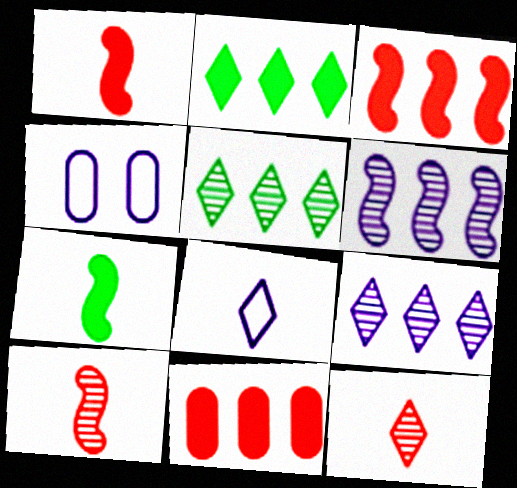[[1, 4, 5], 
[2, 4, 10]]